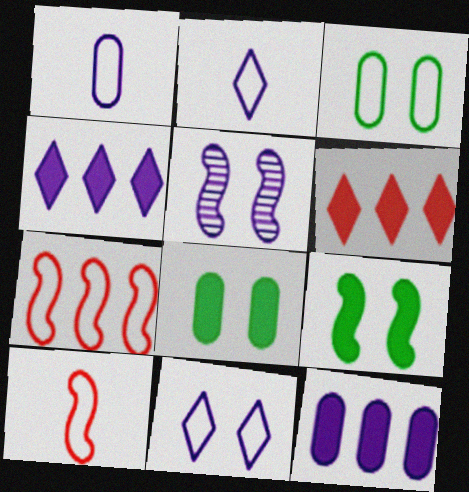[[1, 4, 5], 
[2, 3, 7], 
[2, 5, 12]]